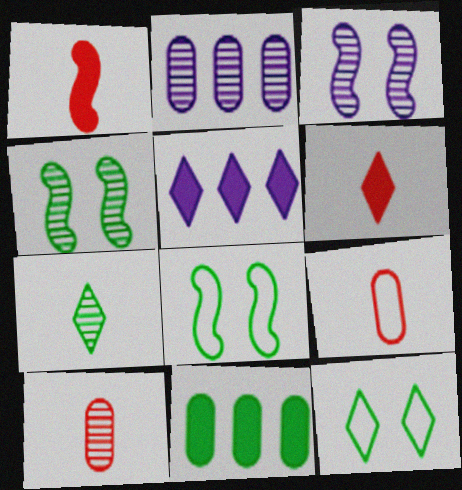[[1, 2, 12], 
[2, 6, 8], 
[4, 5, 9], 
[5, 8, 10], 
[7, 8, 11]]